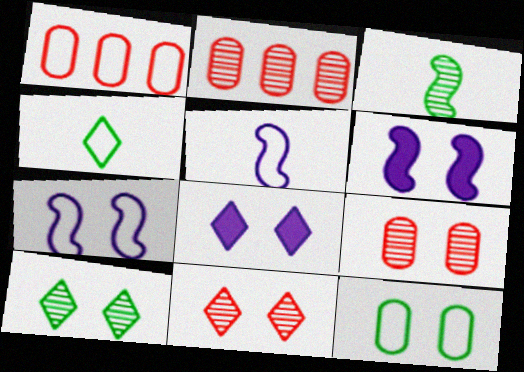[[1, 3, 8], 
[1, 4, 7], 
[2, 4, 6], 
[6, 11, 12]]